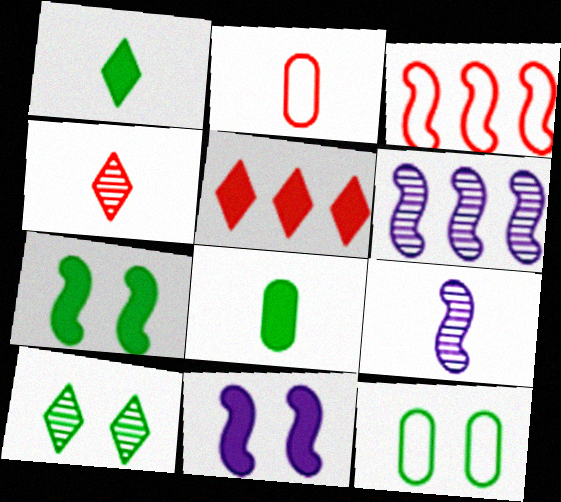[[1, 2, 9], 
[3, 7, 9], 
[5, 8, 11], 
[5, 9, 12], 
[7, 10, 12]]